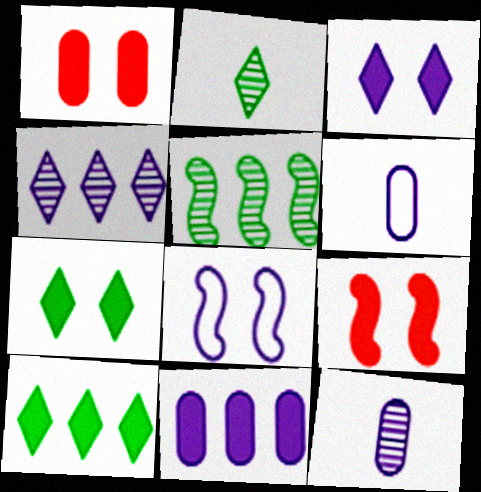[]